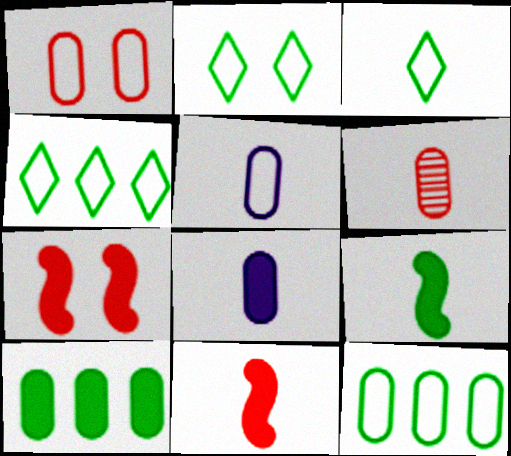[[1, 5, 12], 
[2, 3, 4]]